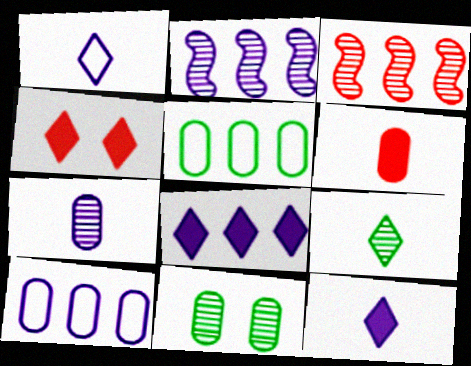[[2, 8, 10], 
[3, 5, 8], 
[6, 10, 11]]